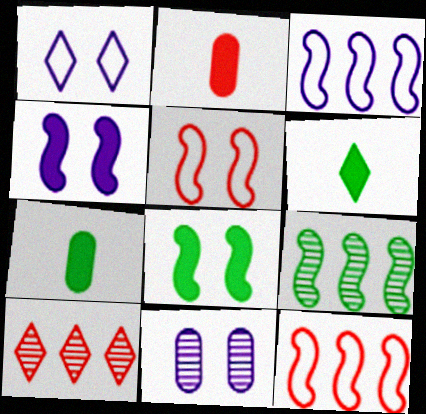[[1, 2, 9], 
[1, 4, 11], 
[1, 6, 10], 
[2, 5, 10], 
[6, 11, 12]]